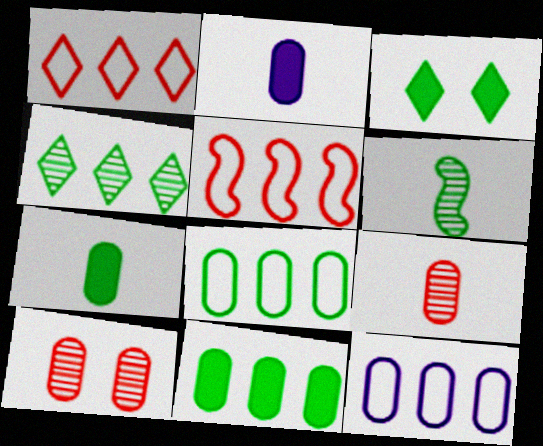[[2, 8, 10], 
[3, 6, 8], 
[7, 10, 12]]